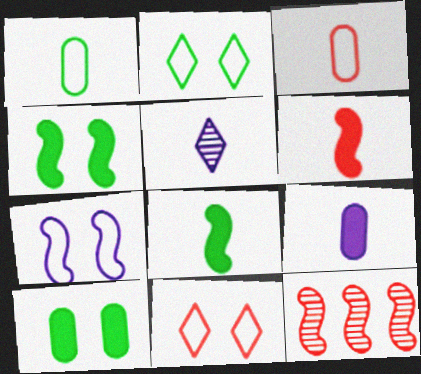[[1, 5, 6], 
[2, 9, 12], 
[3, 5, 8], 
[7, 8, 12]]